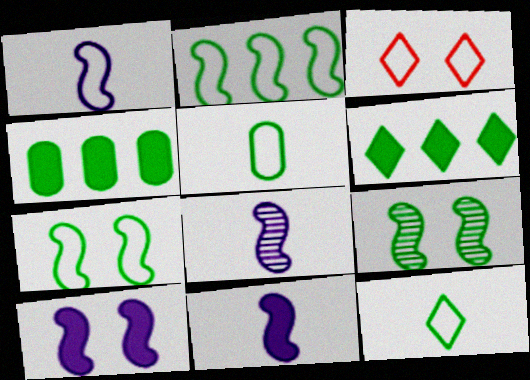[[1, 8, 11], 
[3, 4, 8], 
[4, 9, 12], 
[5, 6, 9]]